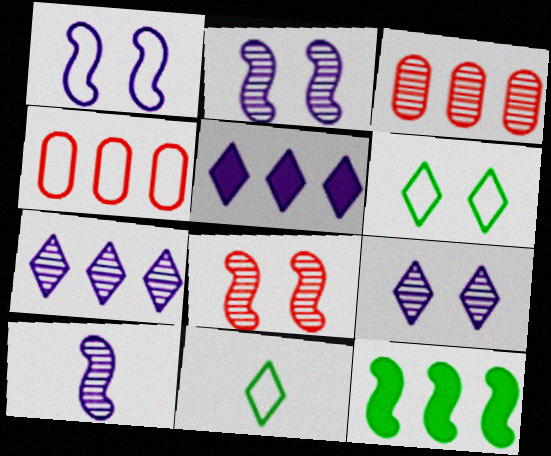[[1, 4, 11], 
[4, 7, 12]]